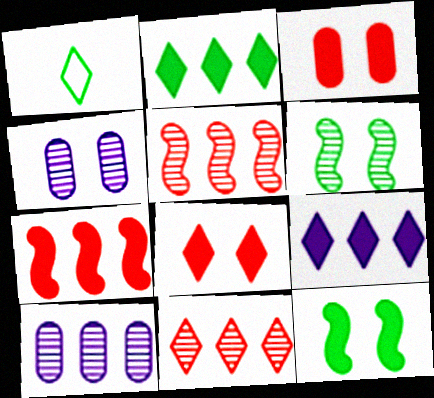[[1, 4, 7]]